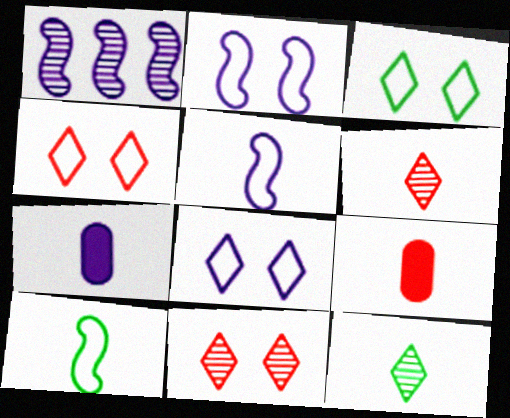[[1, 3, 9], 
[1, 7, 8], 
[3, 4, 8], 
[5, 9, 12], 
[6, 7, 10]]